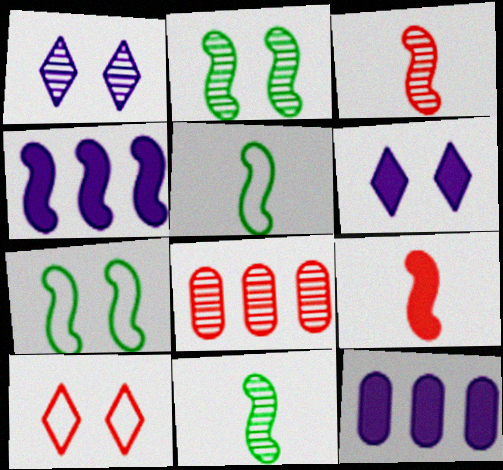[[1, 8, 11], 
[3, 4, 7], 
[5, 6, 8], 
[8, 9, 10], 
[10, 11, 12]]